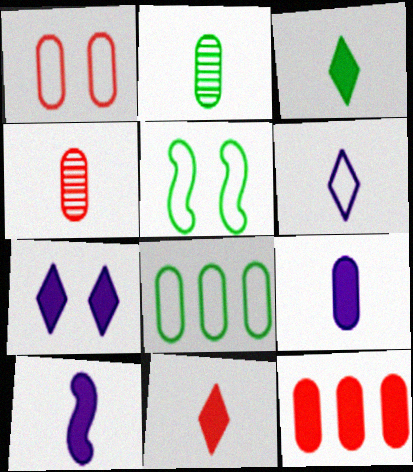[[1, 4, 12]]